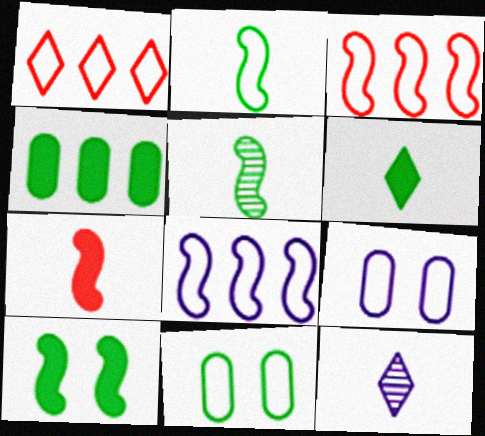[[1, 2, 9], 
[4, 6, 10]]